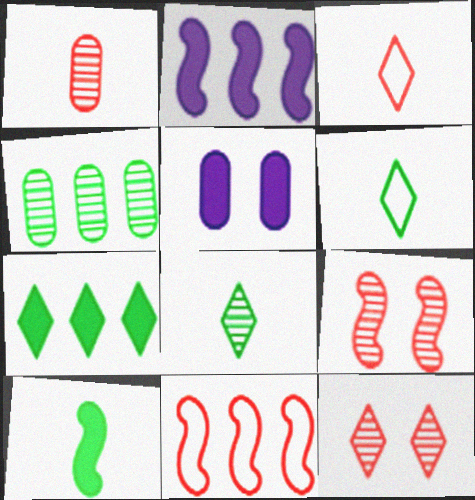[[5, 8, 11]]